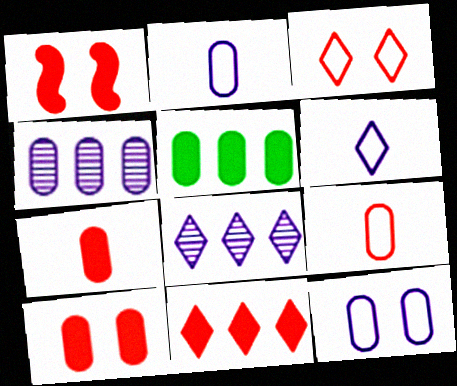[[1, 7, 11]]